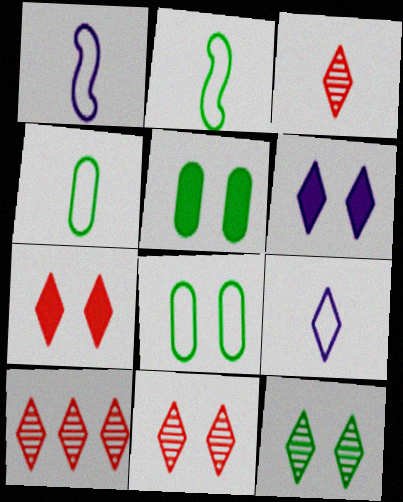[[1, 5, 10], 
[3, 10, 11]]